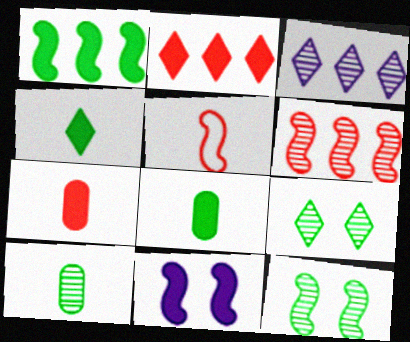[[2, 8, 11]]